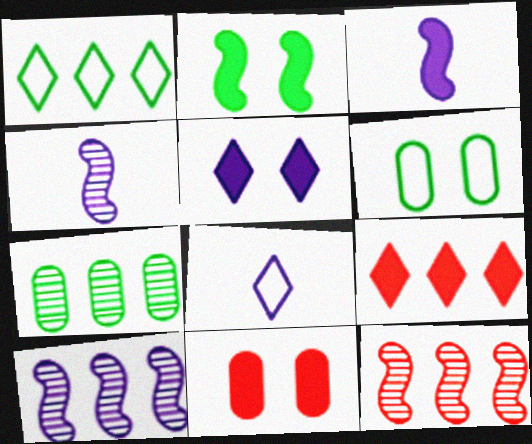[[1, 4, 11], 
[2, 5, 11], 
[4, 6, 9]]